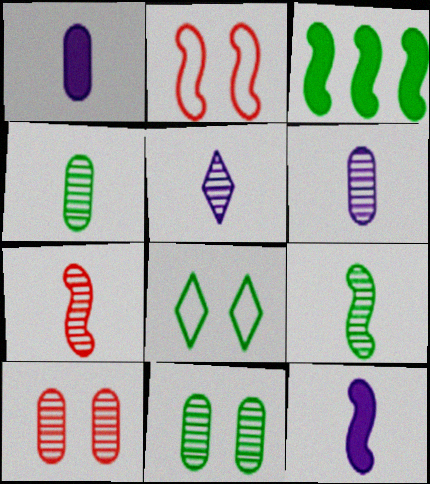[[3, 4, 8], 
[4, 5, 7]]